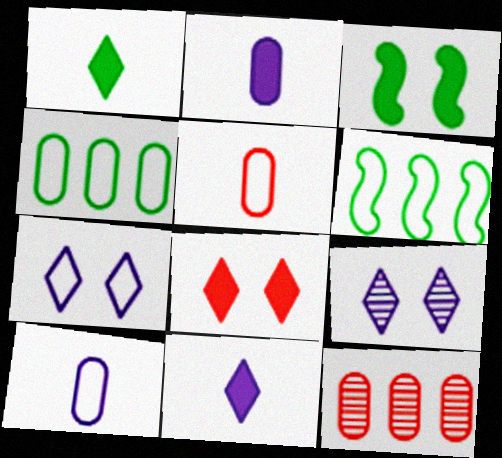[[5, 6, 7]]